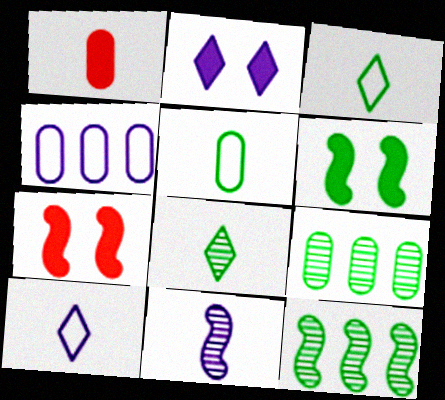[[1, 3, 11], 
[2, 4, 11], 
[3, 6, 9], 
[4, 7, 8], 
[7, 9, 10]]